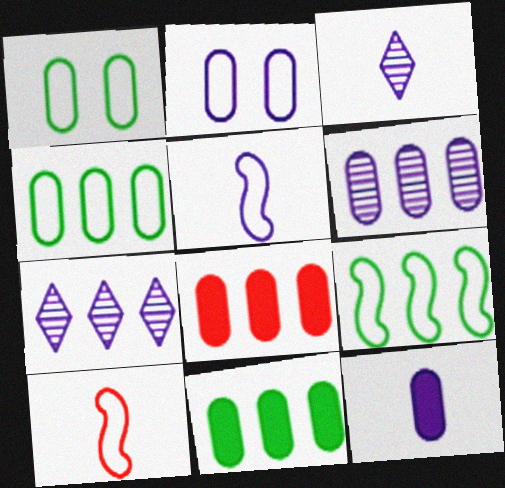[[2, 6, 12], 
[3, 5, 12], 
[4, 6, 8], 
[7, 8, 9]]